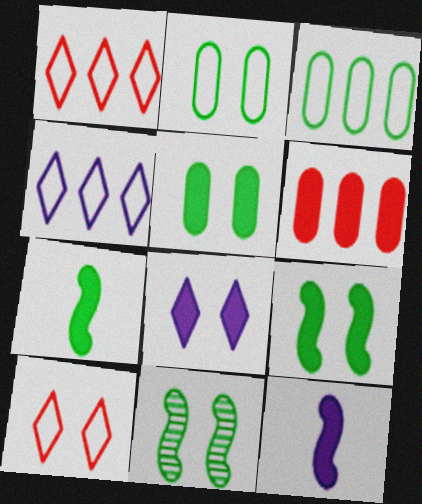[[6, 7, 8]]